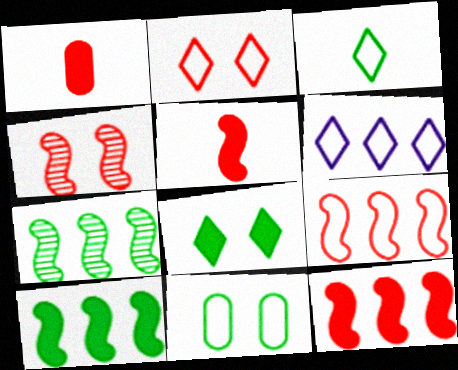[[2, 3, 6], 
[4, 5, 9]]